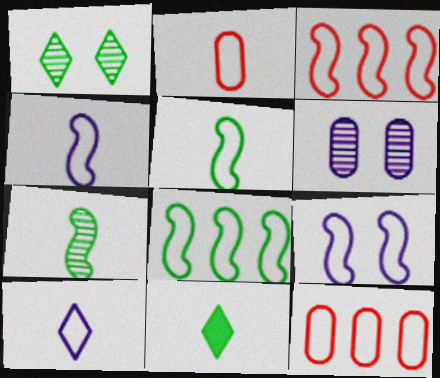[[2, 5, 10], 
[3, 5, 9], 
[3, 6, 11]]